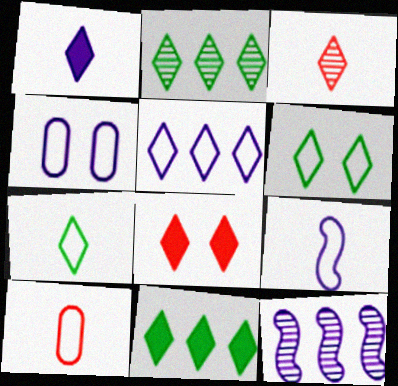[[1, 3, 7], 
[1, 4, 12], 
[1, 8, 11], 
[4, 5, 9], 
[7, 9, 10]]